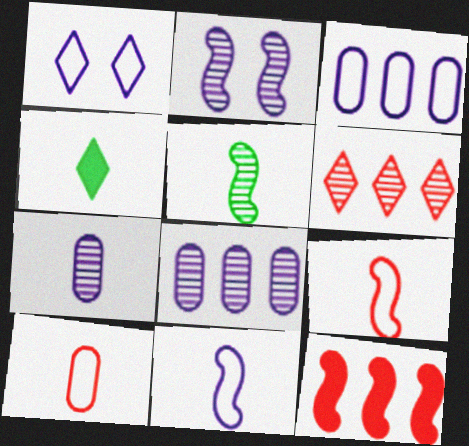[[1, 3, 11], 
[1, 4, 6], 
[4, 7, 9]]